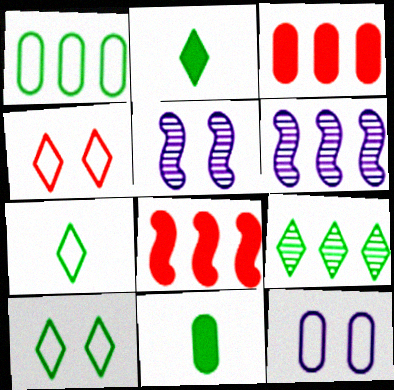[[2, 9, 10], 
[3, 5, 7], 
[4, 6, 11]]